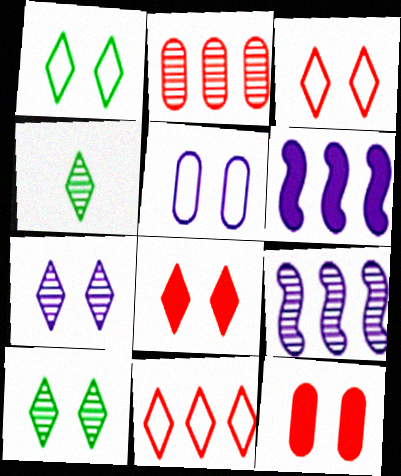[[1, 7, 8]]